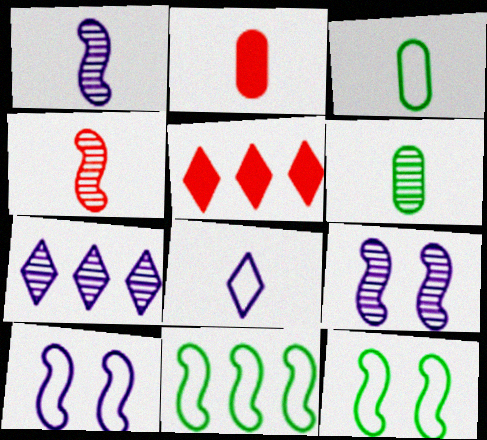[[2, 7, 12], 
[3, 5, 9], 
[5, 6, 10]]